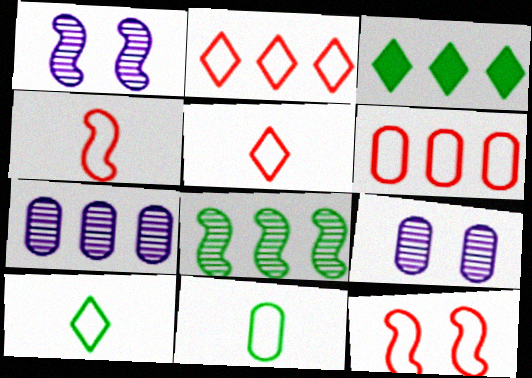[[3, 4, 9], 
[5, 6, 12]]